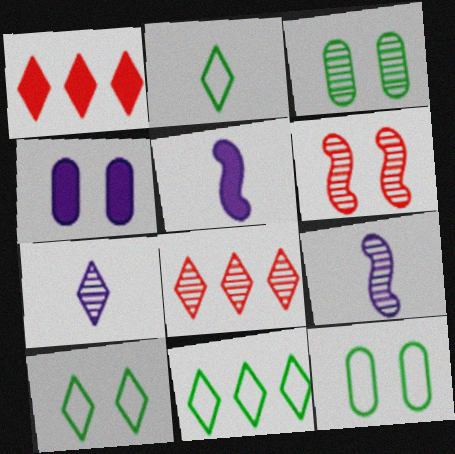[[1, 7, 10], 
[1, 9, 12], 
[2, 10, 11], 
[3, 8, 9], 
[4, 6, 10], 
[5, 8, 12]]